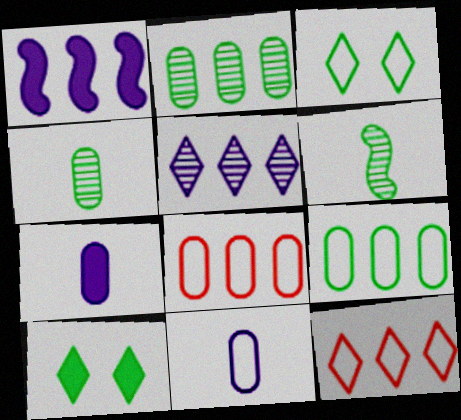[[1, 2, 12], 
[6, 9, 10]]